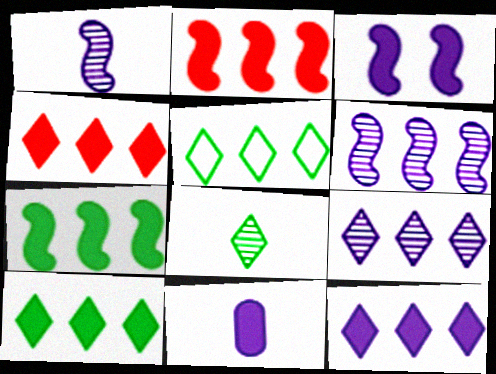[[3, 11, 12], 
[4, 5, 9], 
[4, 10, 12]]